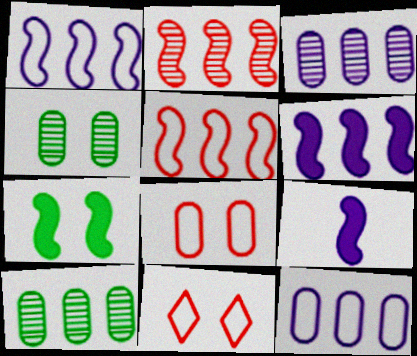[[9, 10, 11]]